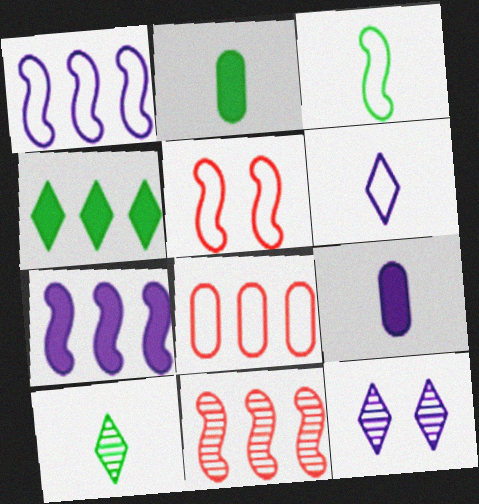[[1, 3, 5], 
[1, 9, 12], 
[2, 3, 10]]